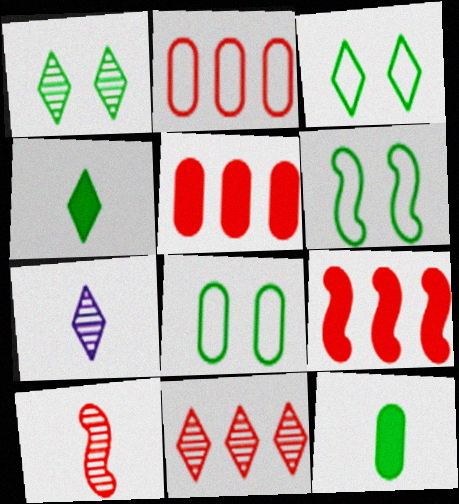[[1, 7, 11], 
[2, 9, 11], 
[3, 6, 8], 
[5, 6, 7], 
[7, 8, 9]]